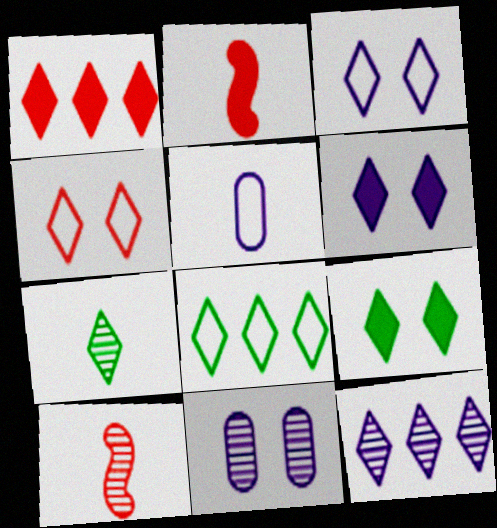[[1, 3, 7], 
[1, 8, 12], 
[2, 5, 7], 
[2, 8, 11], 
[7, 8, 9]]